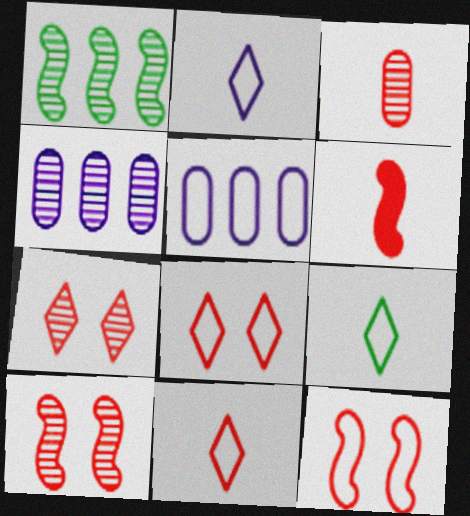[[2, 9, 11], 
[3, 6, 11], 
[5, 9, 12]]